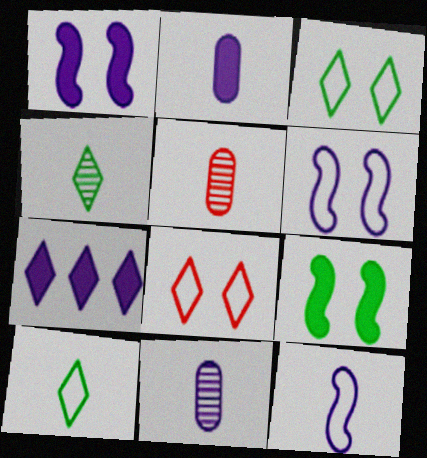[[1, 2, 7], 
[4, 7, 8], 
[6, 7, 11]]